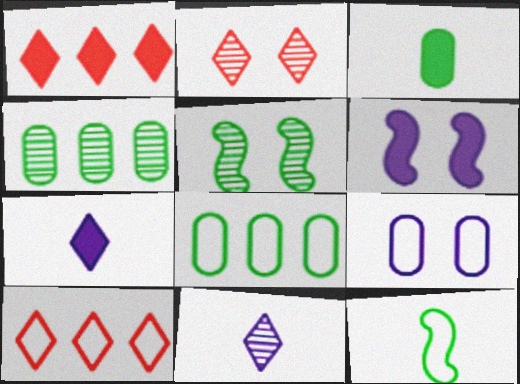[[1, 3, 6], 
[9, 10, 12]]